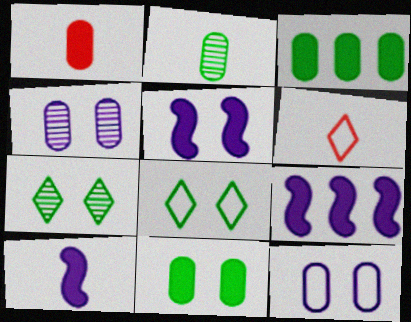[[2, 6, 10], 
[5, 9, 10]]